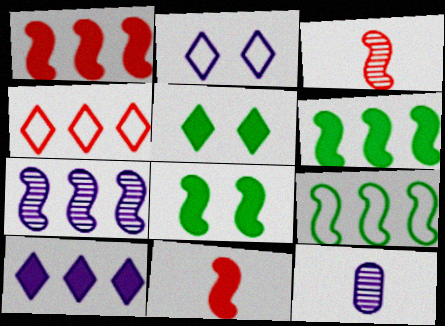[[1, 7, 9], 
[4, 8, 12]]